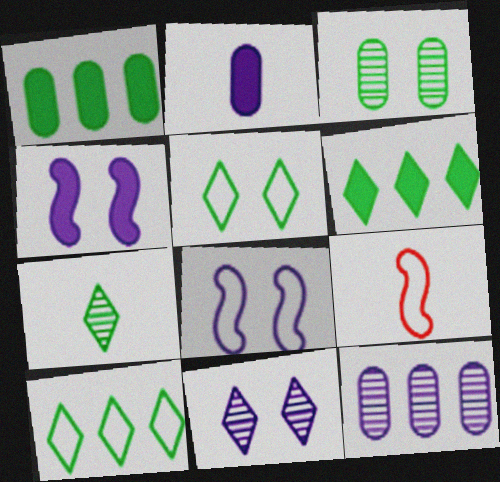[[1, 9, 11], 
[2, 7, 9], 
[5, 6, 7]]